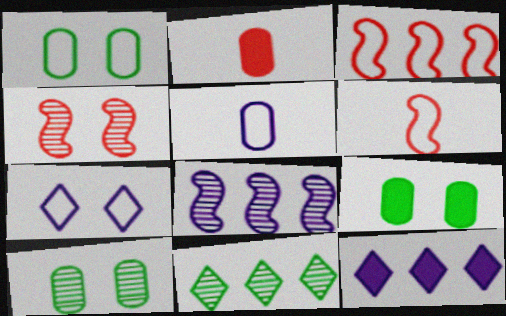[[1, 9, 10], 
[4, 7, 9], 
[6, 10, 12]]